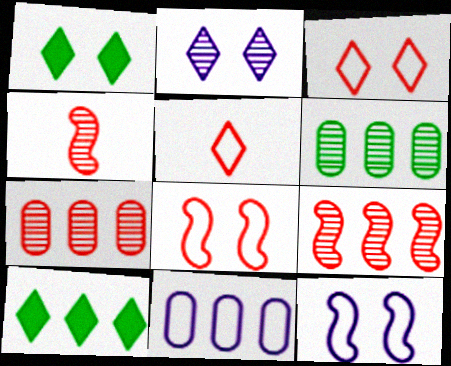[[1, 2, 3], 
[1, 4, 11], 
[2, 4, 6], 
[2, 5, 10], 
[9, 10, 11]]